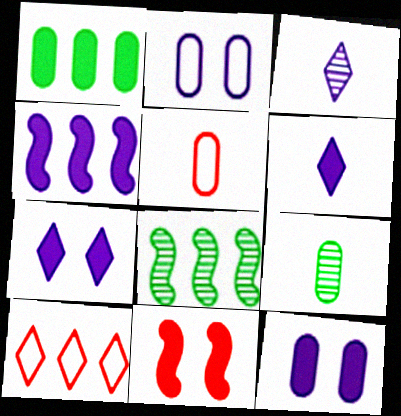[[1, 6, 11], 
[2, 3, 4], 
[4, 6, 12], 
[5, 7, 8]]